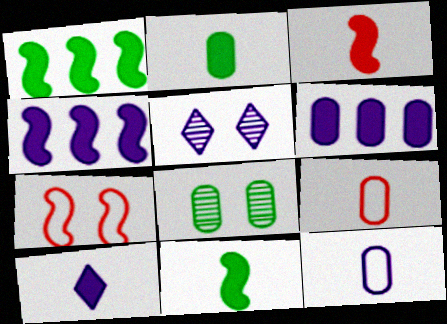[[1, 5, 9], 
[2, 3, 10], 
[4, 5, 12], 
[6, 8, 9]]